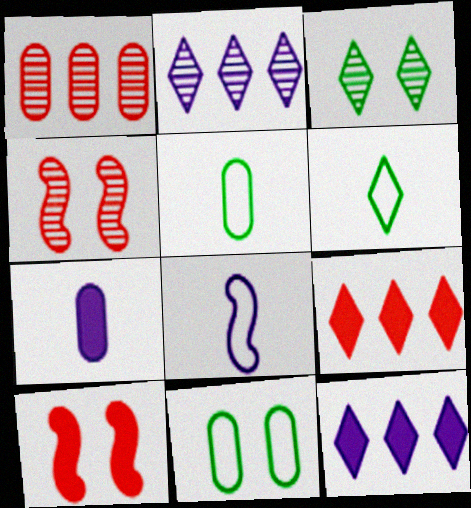[[1, 7, 11], 
[2, 5, 10], 
[4, 5, 12]]